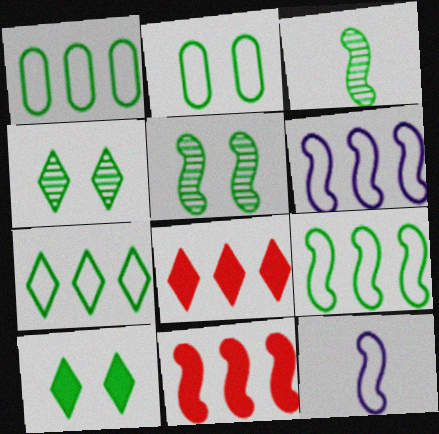[[1, 3, 10], 
[1, 7, 9], 
[2, 5, 10], 
[5, 11, 12]]